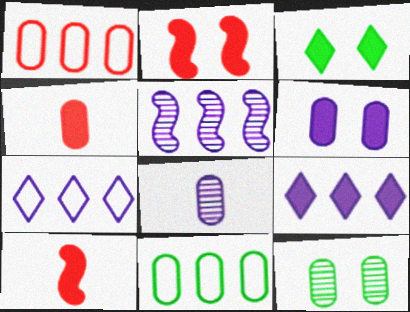[[2, 3, 6], 
[7, 10, 12]]